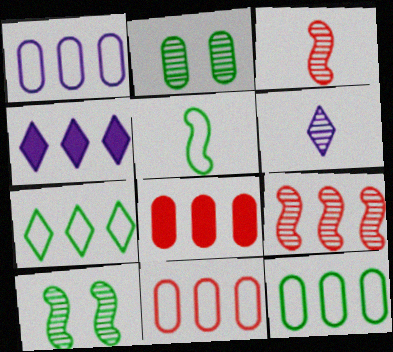[[1, 11, 12], 
[2, 6, 9], 
[4, 9, 12]]